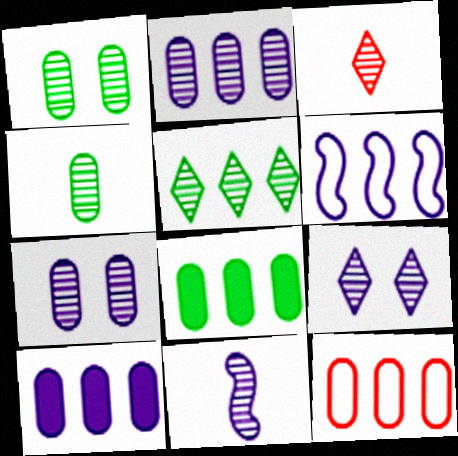[[2, 8, 12], 
[2, 9, 11], 
[3, 4, 11], 
[3, 5, 9]]